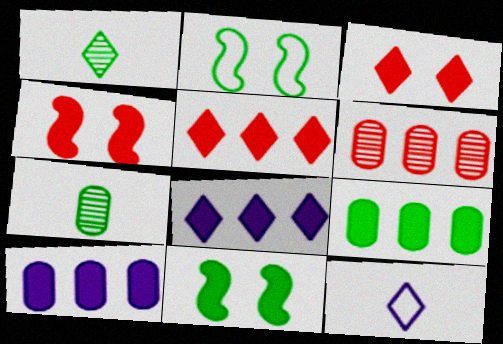[[1, 2, 9], 
[6, 11, 12]]